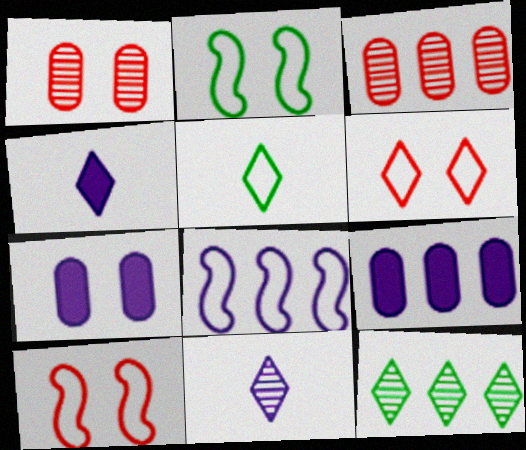[[2, 3, 4], 
[4, 6, 12], 
[7, 8, 11]]